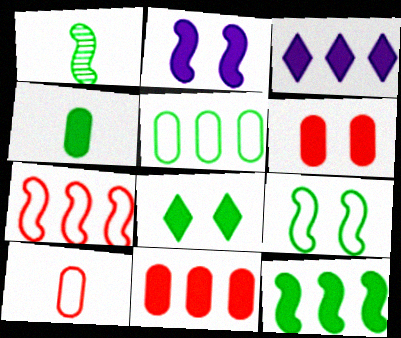[[1, 2, 7], 
[1, 5, 8], 
[1, 9, 12], 
[2, 6, 8], 
[3, 11, 12], 
[4, 8, 12]]